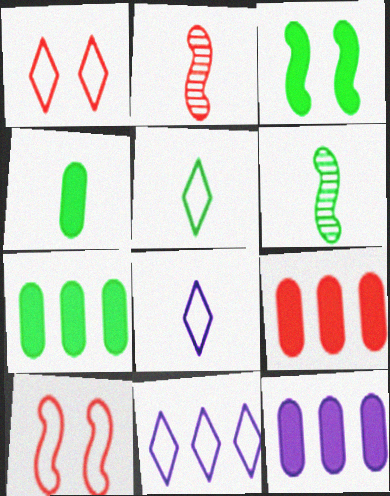[[1, 2, 9], 
[1, 5, 11], 
[1, 6, 12], 
[2, 4, 8], 
[4, 5, 6], 
[7, 9, 12]]